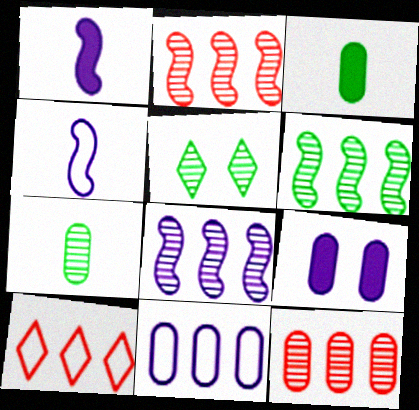[[2, 6, 8], 
[5, 6, 7]]